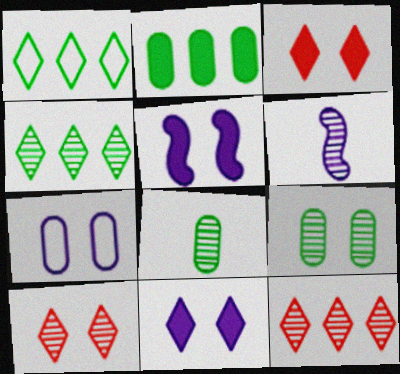[[6, 9, 12]]